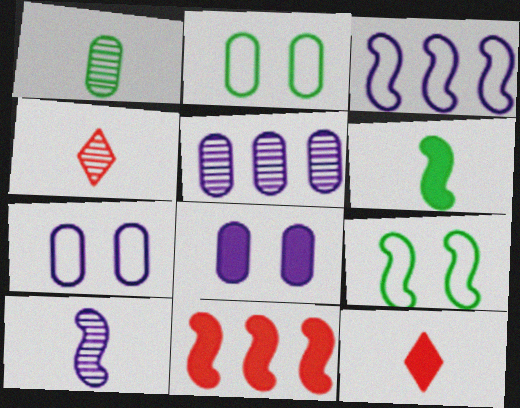[[1, 4, 10], 
[5, 9, 12], 
[9, 10, 11]]